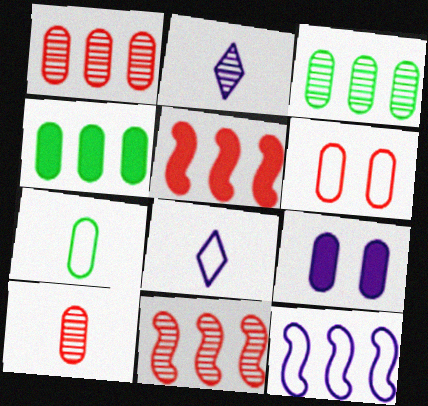[[1, 7, 9], 
[2, 9, 12]]